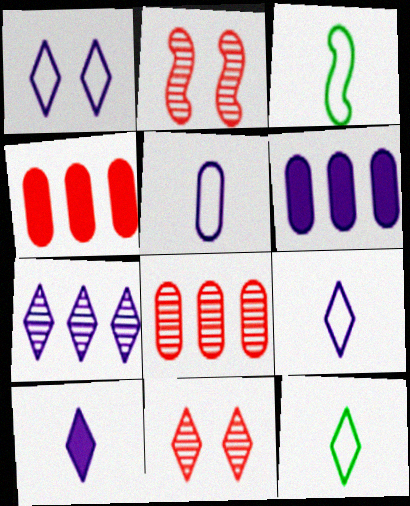[[1, 7, 10], 
[2, 6, 12], 
[3, 6, 11]]